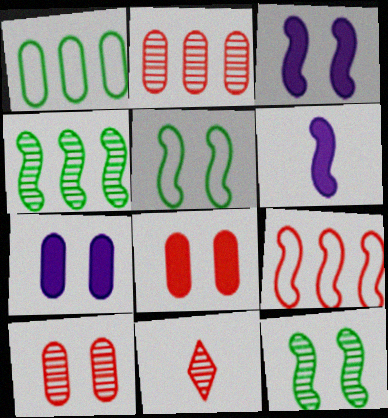[[1, 3, 11], 
[6, 9, 12], 
[8, 9, 11]]